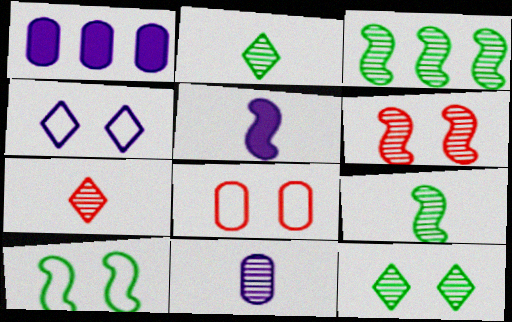[[1, 7, 10], 
[4, 8, 10], 
[7, 9, 11]]